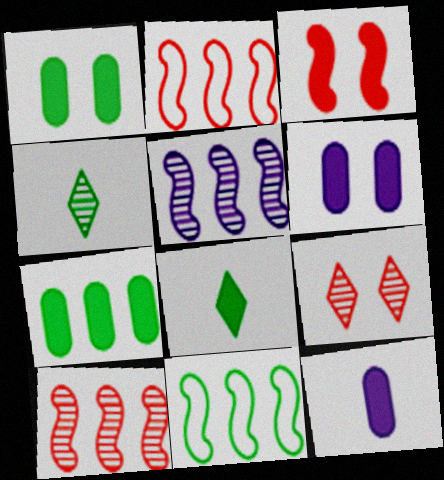[[1, 4, 11], 
[2, 4, 6], 
[9, 11, 12]]